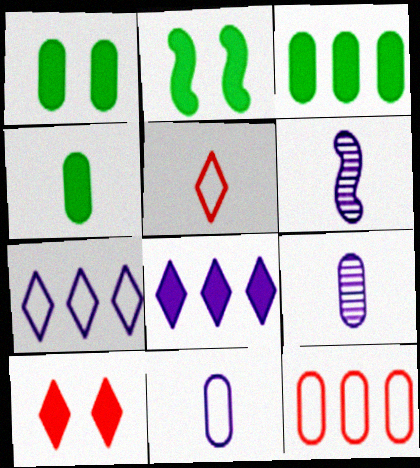[[1, 3, 4], 
[1, 9, 12], 
[4, 5, 6]]